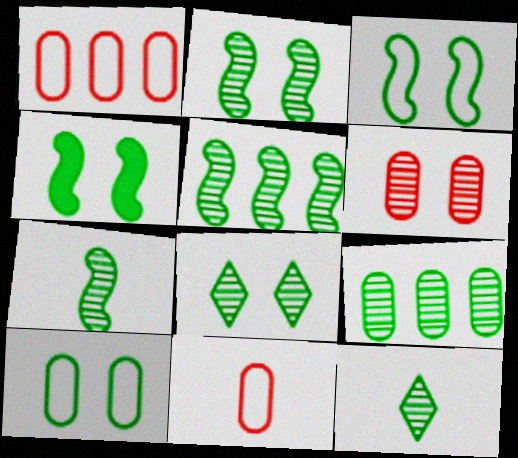[[2, 3, 4], 
[2, 5, 7], 
[2, 9, 12], 
[4, 8, 10], 
[7, 8, 9]]